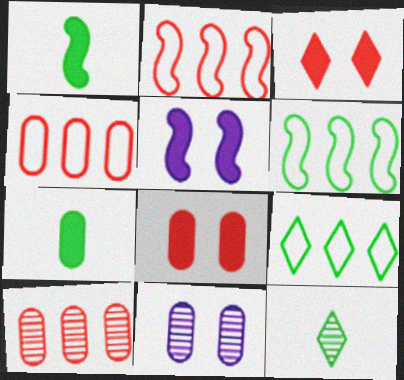[[4, 5, 12], 
[4, 7, 11]]